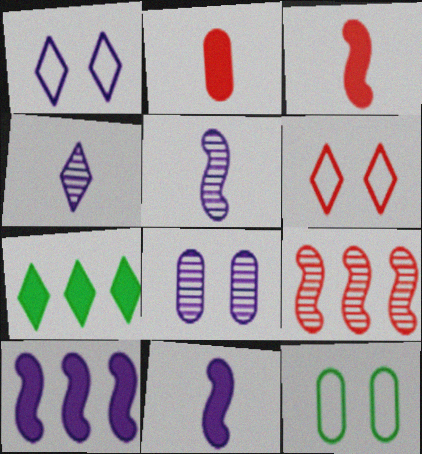[[2, 6, 9], 
[4, 6, 7]]